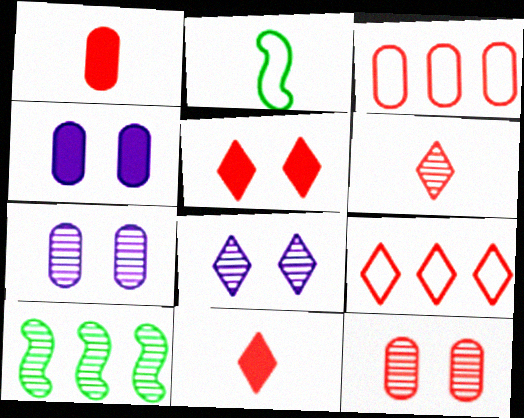[[1, 3, 12], 
[5, 6, 9], 
[6, 7, 10]]